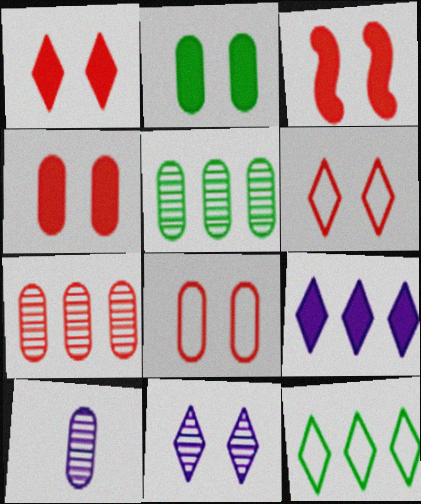[[1, 3, 4], 
[3, 10, 12]]